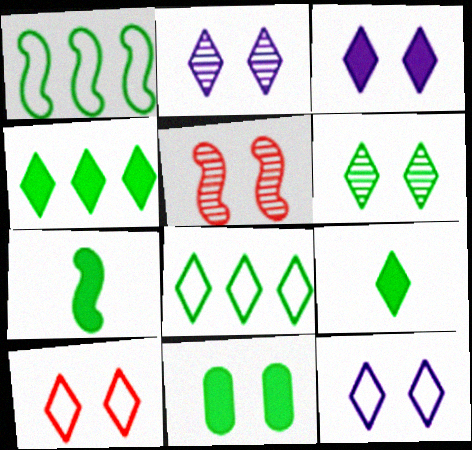[[2, 3, 12], 
[3, 6, 10], 
[4, 7, 11], 
[5, 11, 12], 
[6, 8, 9]]